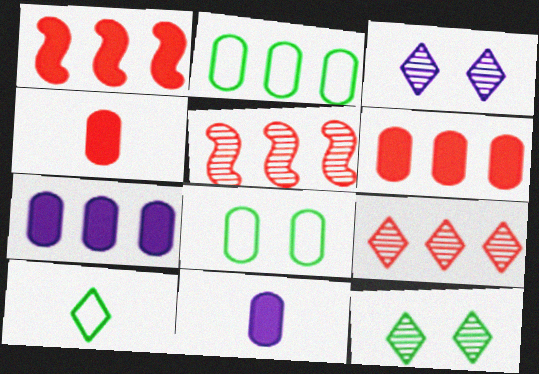[]